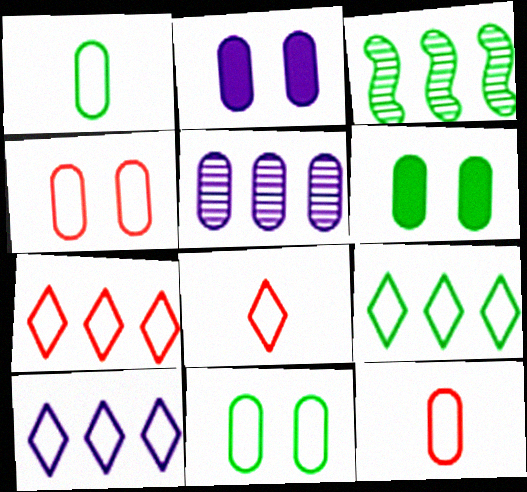[[2, 3, 8], 
[5, 6, 12], 
[7, 9, 10]]